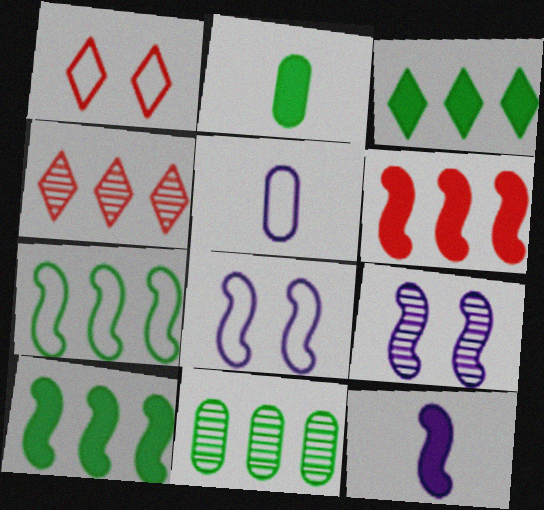[[1, 5, 7], 
[1, 11, 12], 
[2, 4, 8], 
[3, 7, 11]]